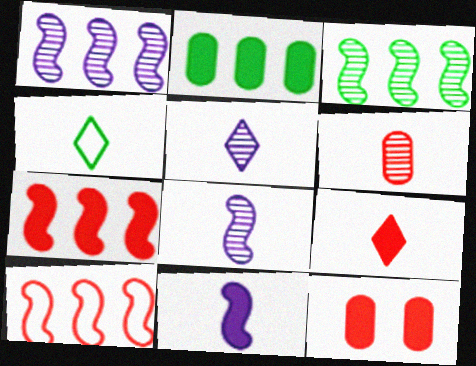[[1, 4, 12], 
[4, 5, 9], 
[4, 6, 11], 
[7, 9, 12]]